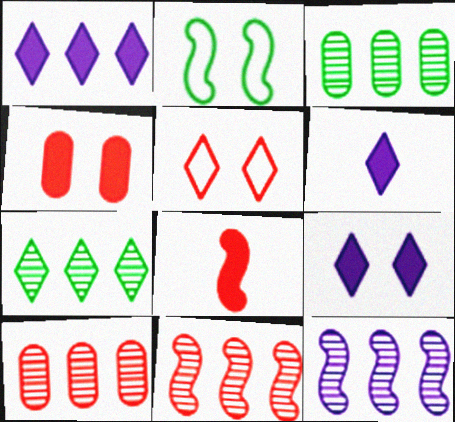[[1, 6, 9], 
[2, 6, 10], 
[2, 8, 12], 
[5, 6, 7], 
[5, 8, 10], 
[7, 10, 12]]